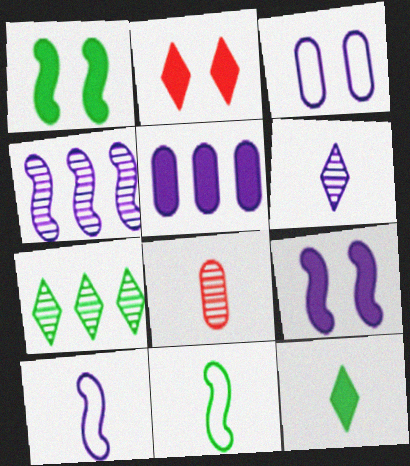[[4, 9, 10], 
[8, 10, 12]]